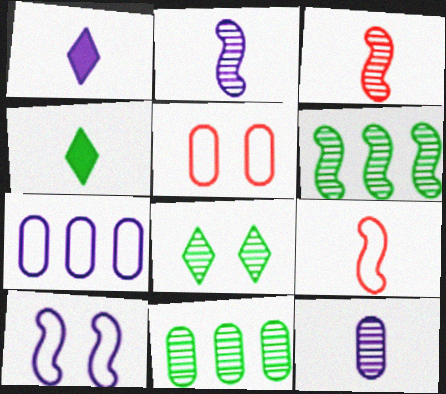[[1, 5, 6], 
[4, 9, 12]]